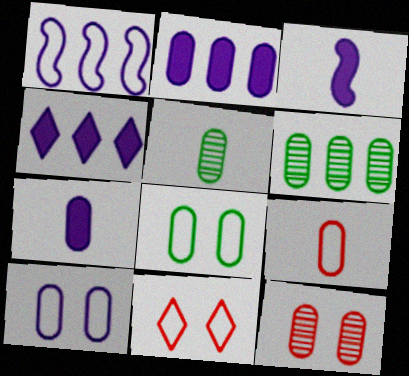[[3, 6, 11], 
[5, 7, 9]]